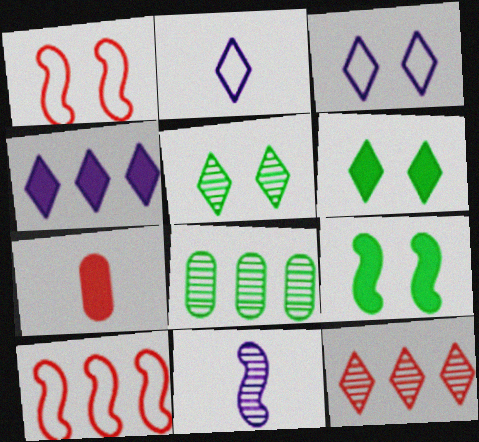[[1, 7, 12], 
[2, 6, 12], 
[4, 7, 9], 
[4, 8, 10], 
[9, 10, 11]]